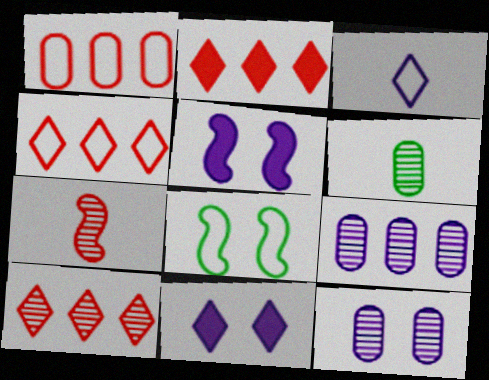[[1, 3, 8], 
[2, 4, 10], 
[3, 5, 9], 
[4, 5, 6]]